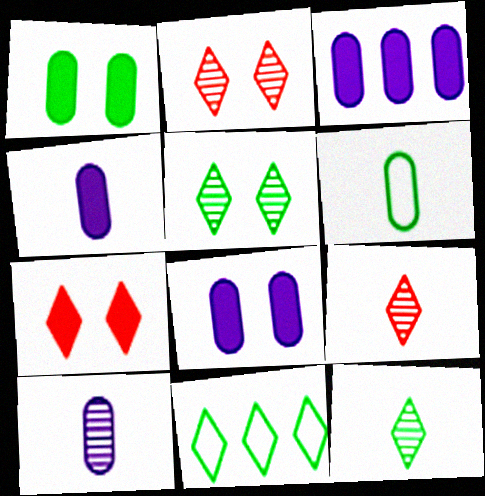[[3, 4, 8]]